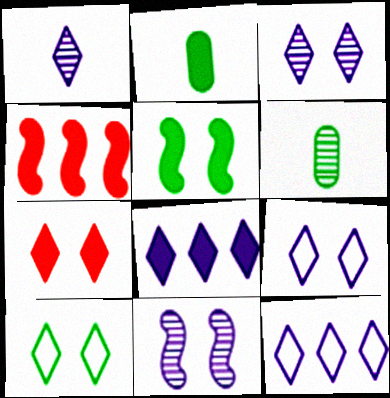[[1, 8, 9], 
[3, 7, 10], 
[4, 6, 9]]